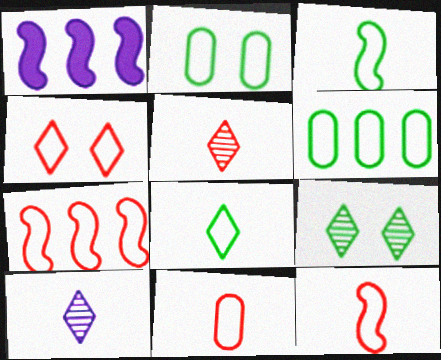[[1, 2, 5], 
[1, 9, 11], 
[4, 7, 11]]